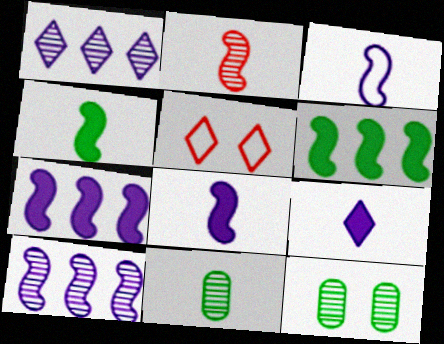[[1, 2, 12], 
[2, 3, 4], 
[5, 7, 11]]